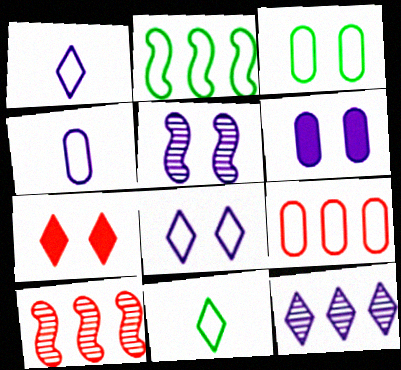[[2, 3, 11], 
[3, 4, 9], 
[3, 5, 7], 
[5, 6, 8], 
[6, 10, 11], 
[7, 11, 12]]